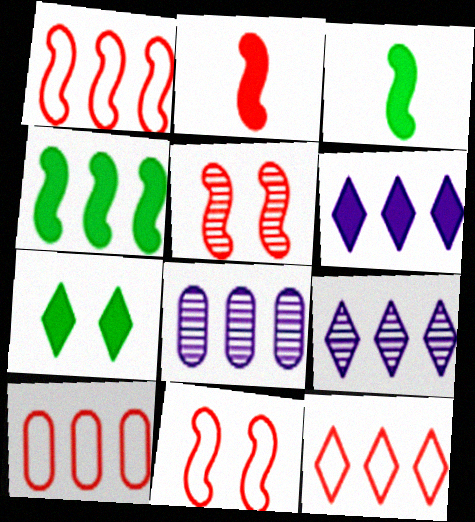[[1, 2, 5], 
[1, 10, 12], 
[4, 8, 12], 
[4, 9, 10]]